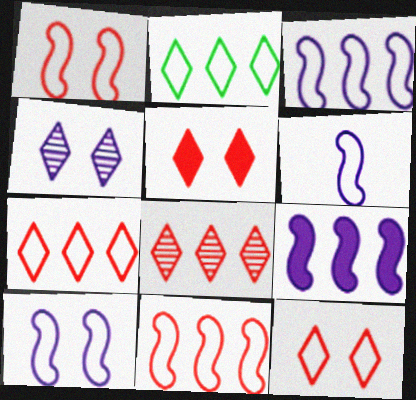[[3, 6, 10]]